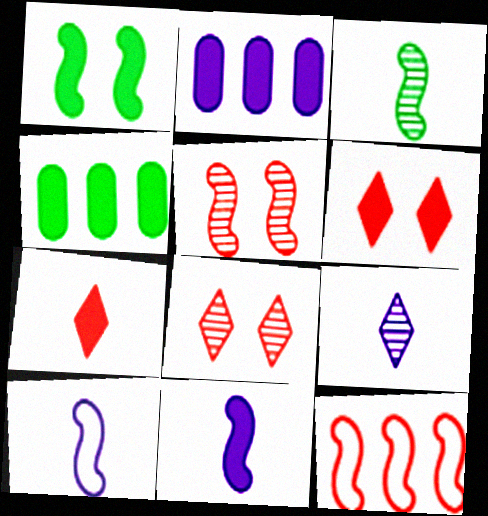[[1, 2, 7], 
[4, 6, 11], 
[4, 8, 10]]